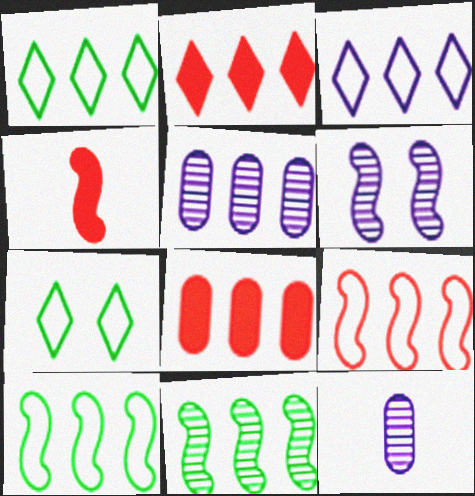[[2, 5, 10], 
[3, 8, 11], 
[4, 5, 7], 
[4, 6, 10]]